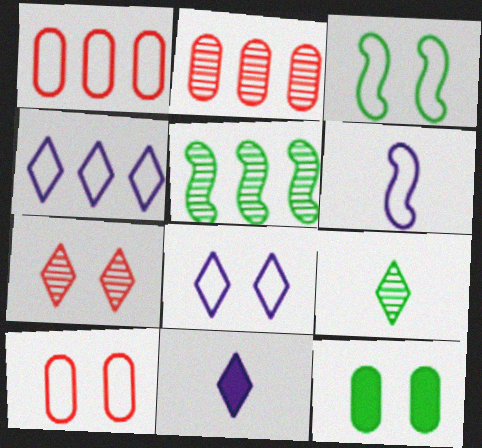[[2, 3, 11], 
[3, 8, 10], 
[5, 10, 11]]